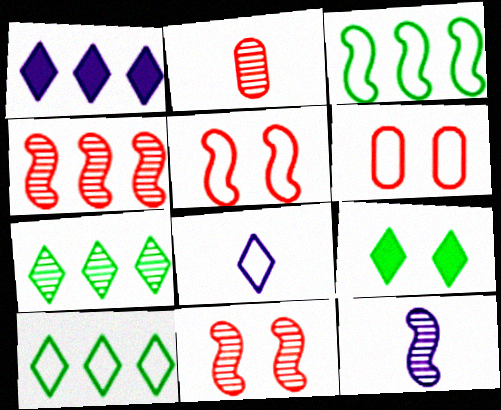[[3, 6, 8]]